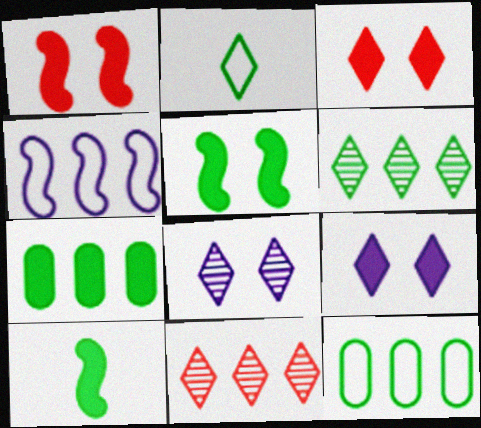[[2, 9, 11], 
[4, 7, 11]]